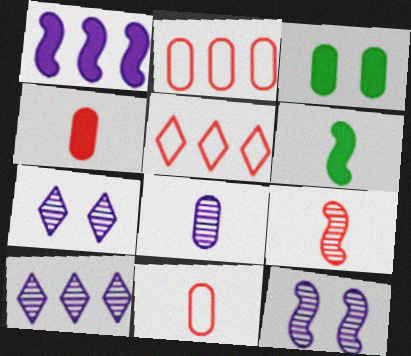[[2, 3, 8], 
[2, 6, 7], 
[8, 10, 12]]